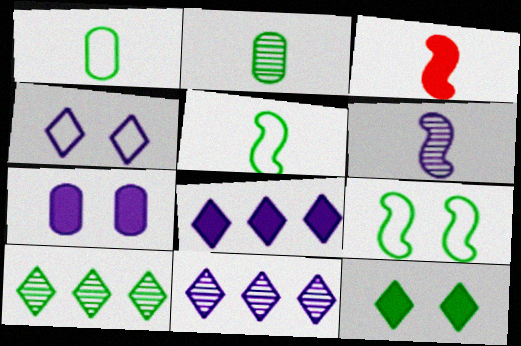[[3, 5, 6]]